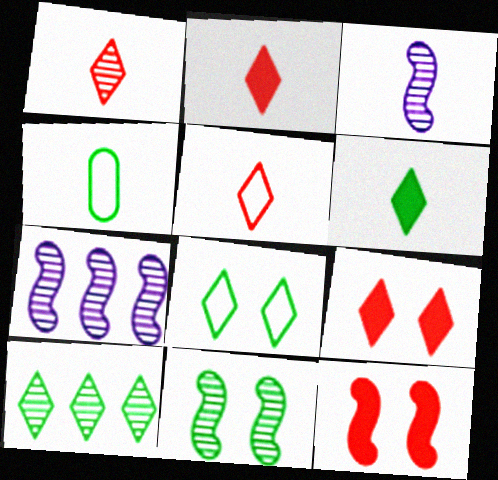[[1, 2, 5], 
[2, 3, 4], 
[4, 7, 9], 
[6, 8, 10]]